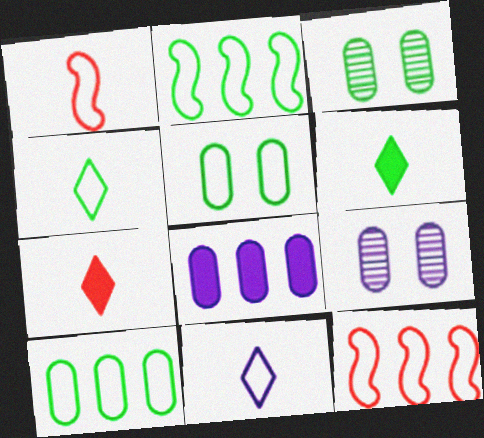[[2, 3, 6], 
[2, 4, 5], 
[2, 7, 9], 
[5, 11, 12], 
[6, 9, 12]]